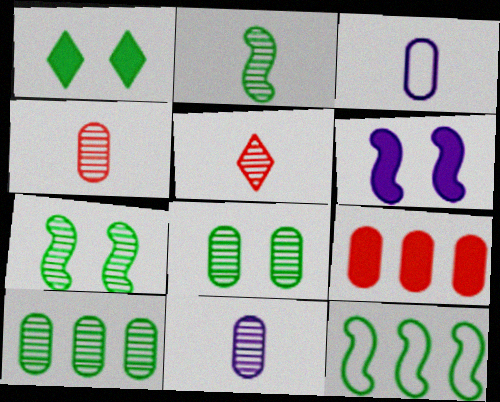[[2, 5, 11], 
[3, 8, 9]]